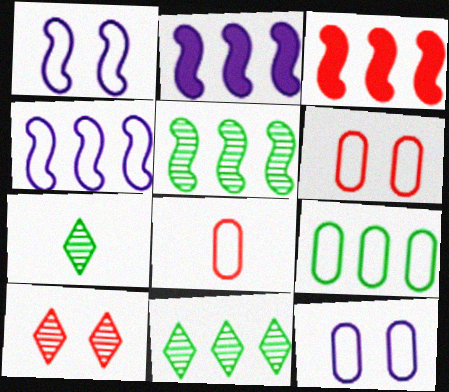[[2, 6, 7], 
[3, 4, 5], 
[3, 7, 12], 
[3, 8, 10], 
[8, 9, 12]]